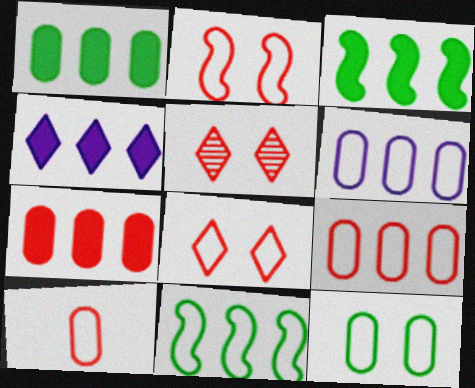[[3, 4, 7], 
[6, 10, 12]]